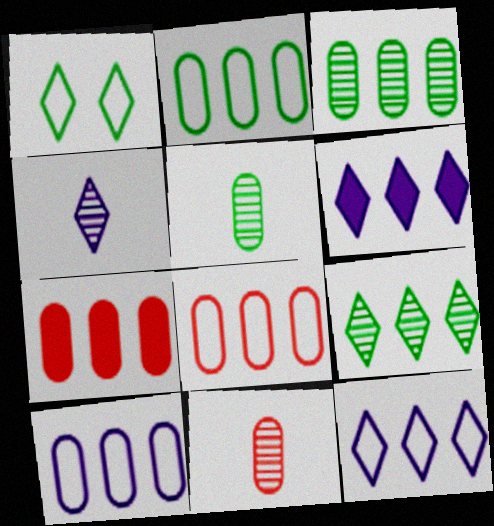[[2, 8, 10], 
[3, 7, 10]]